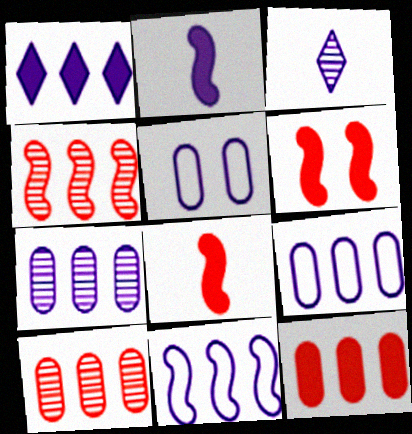[[1, 7, 11]]